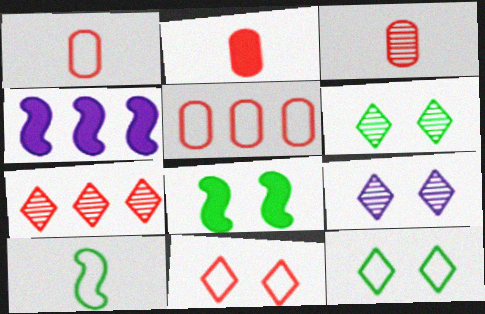[[1, 2, 3], 
[1, 4, 6], 
[3, 4, 12]]